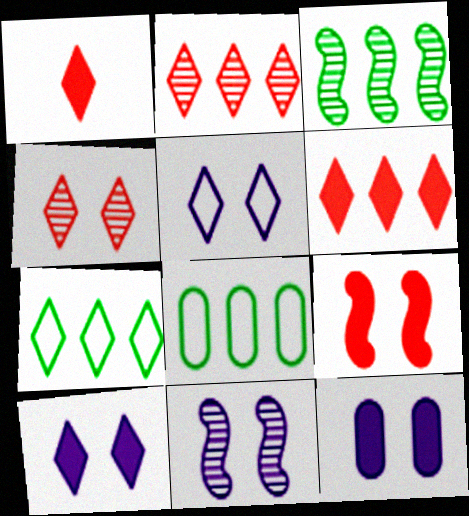[[1, 8, 11], 
[5, 11, 12]]